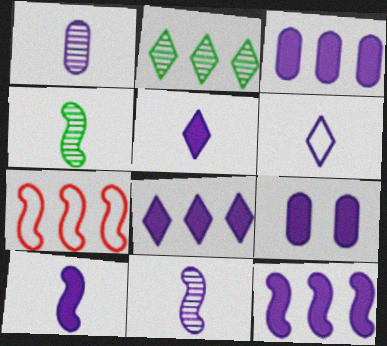[[1, 6, 10], 
[2, 3, 7], 
[3, 8, 12], 
[5, 9, 12], 
[8, 9, 10]]